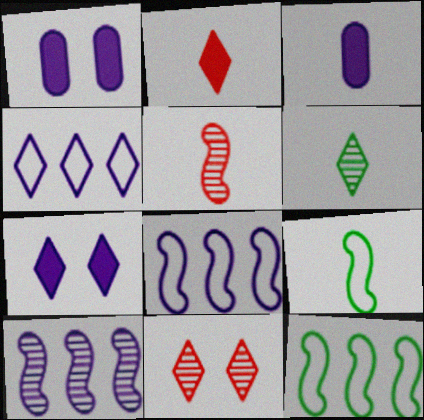[[3, 11, 12]]